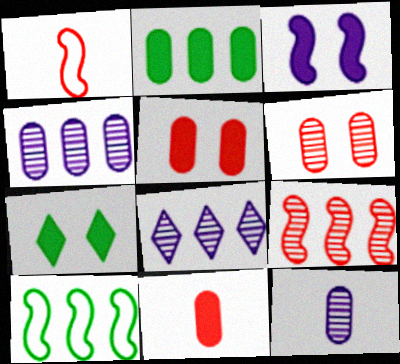[[1, 4, 7], 
[3, 5, 7]]